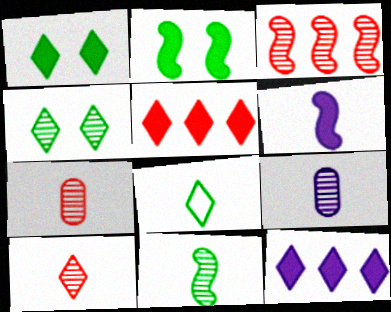[[3, 4, 9], 
[6, 7, 8], 
[9, 10, 11]]